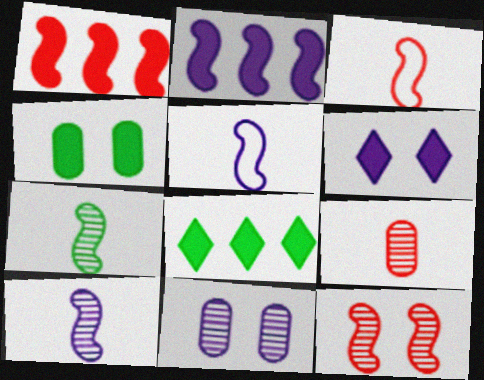[[1, 3, 12], 
[3, 8, 11]]